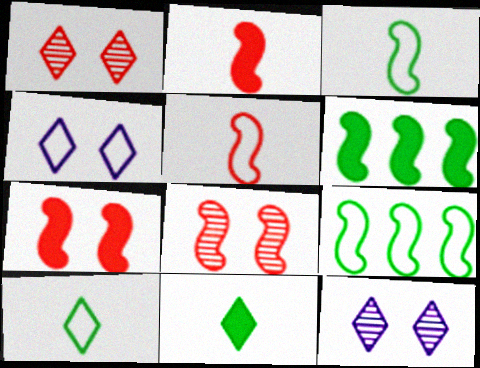[]